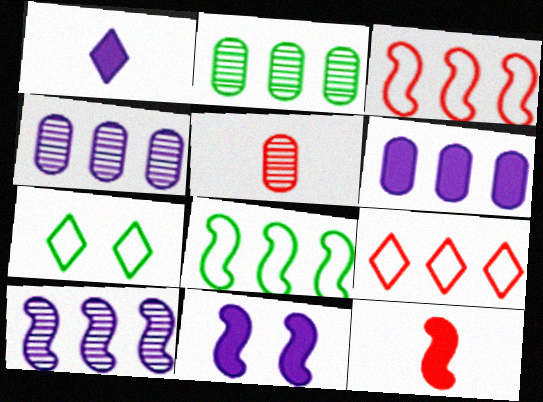[[1, 6, 11], 
[4, 7, 12]]